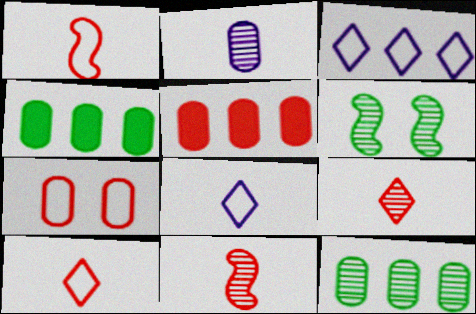[[2, 4, 7], 
[5, 6, 8]]